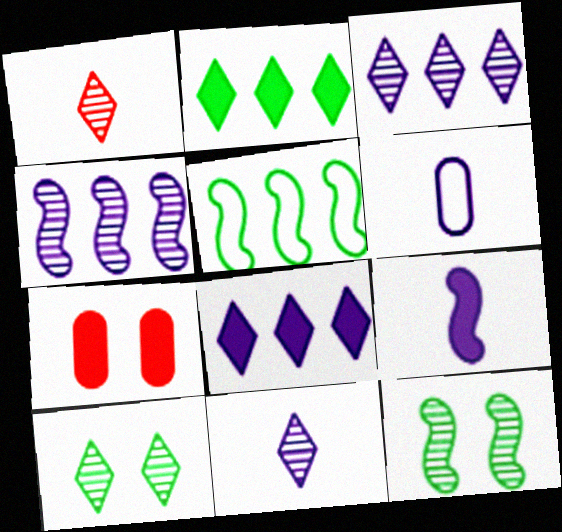[[1, 3, 10], 
[2, 7, 9], 
[5, 7, 11], 
[6, 9, 11]]